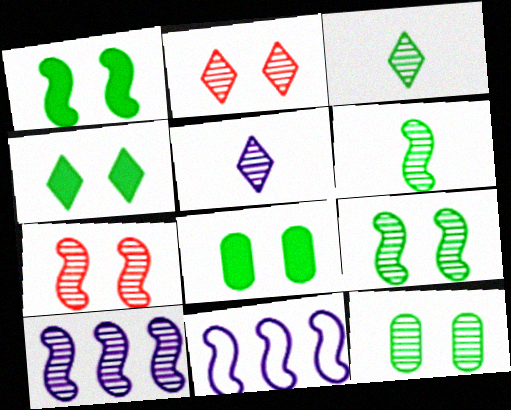[[1, 4, 8], 
[6, 7, 10]]